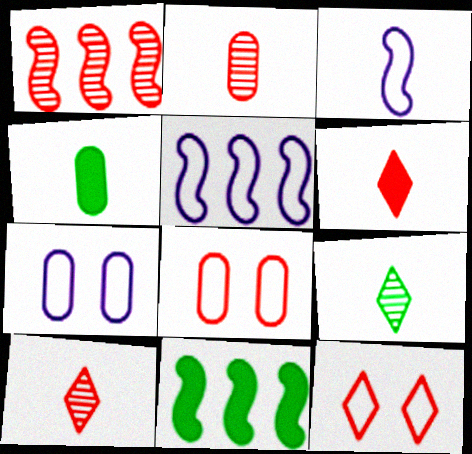[[1, 5, 11], 
[1, 6, 8], 
[3, 4, 10], 
[7, 10, 11]]